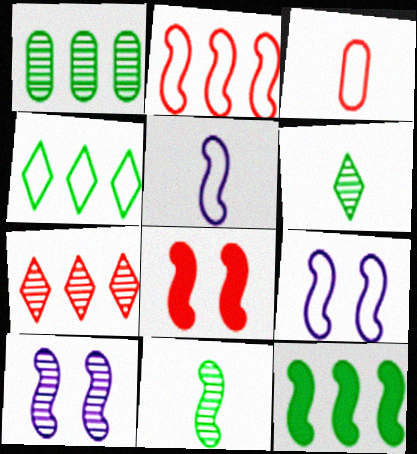[[1, 4, 12], 
[3, 4, 9], 
[3, 7, 8]]